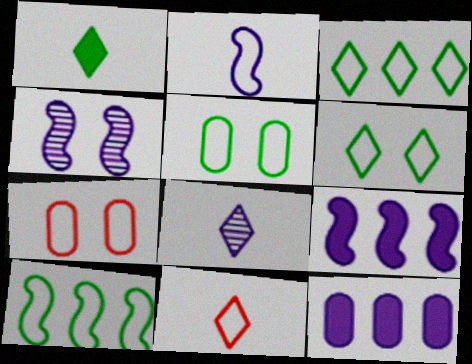[[1, 8, 11], 
[2, 3, 7], 
[2, 4, 9]]